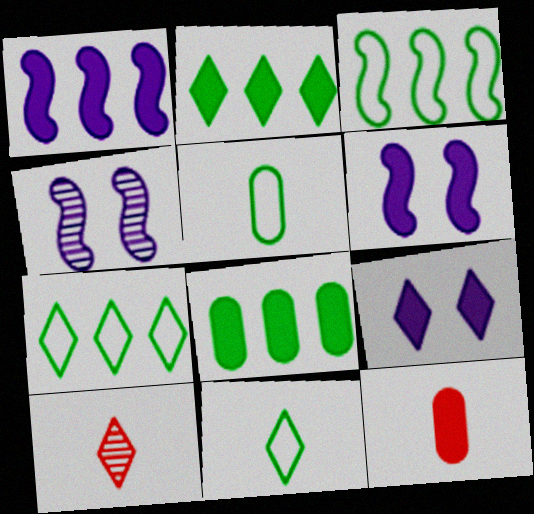[[2, 6, 12], 
[4, 7, 12], 
[7, 9, 10]]